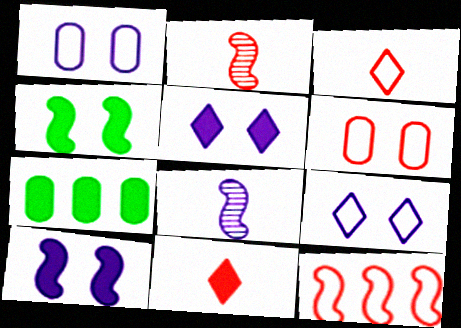[[2, 7, 9], 
[3, 6, 12], 
[4, 8, 12], 
[7, 10, 11]]